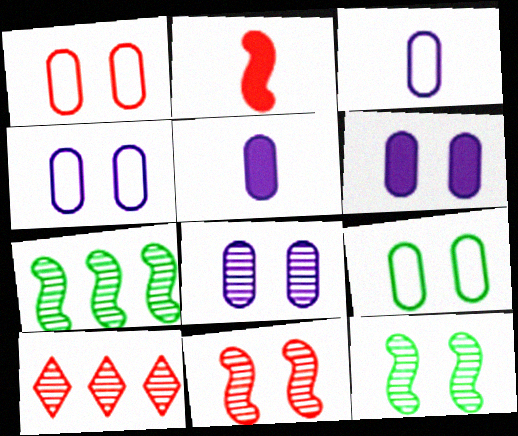[[1, 2, 10], 
[1, 4, 9], 
[4, 6, 8]]